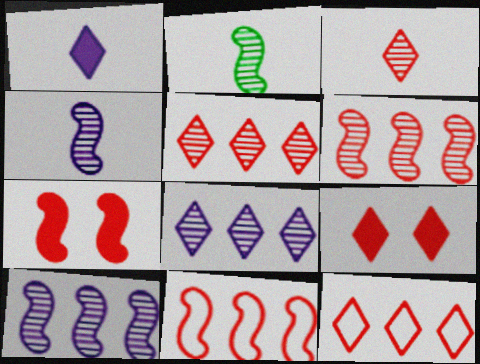[[3, 9, 12]]